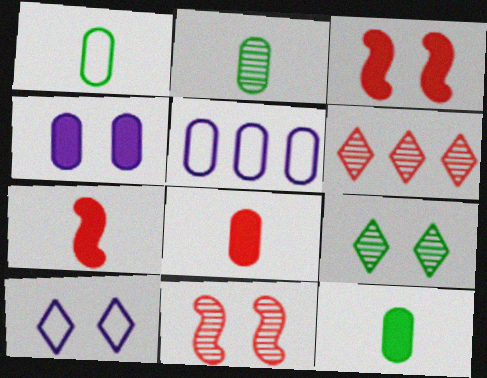[[1, 2, 12], 
[5, 7, 9]]